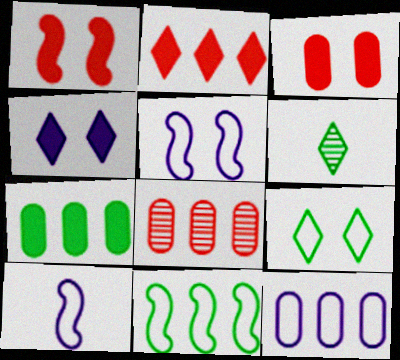[[1, 6, 12], 
[7, 8, 12]]